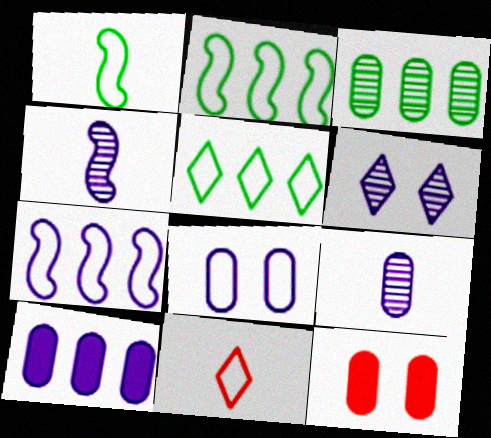[[2, 8, 11], 
[4, 5, 12], 
[8, 9, 10]]